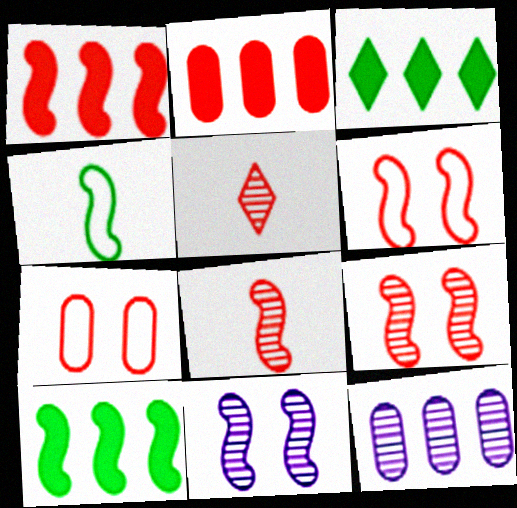[[1, 4, 11], 
[1, 5, 7], 
[1, 6, 8], 
[2, 5, 6]]